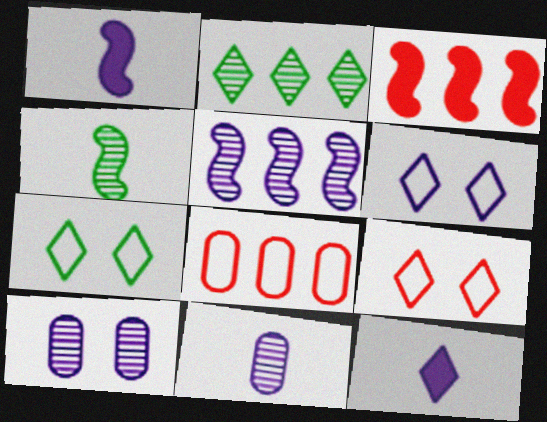[[2, 9, 12], 
[3, 7, 11], 
[6, 7, 9]]